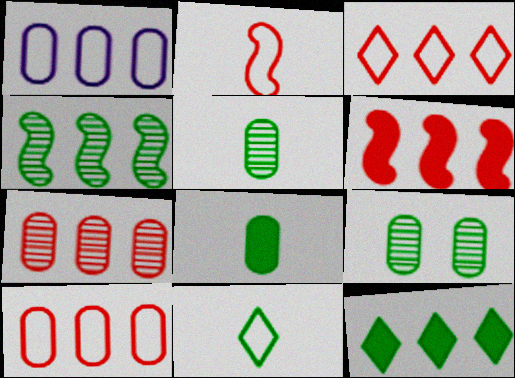[[3, 6, 7]]